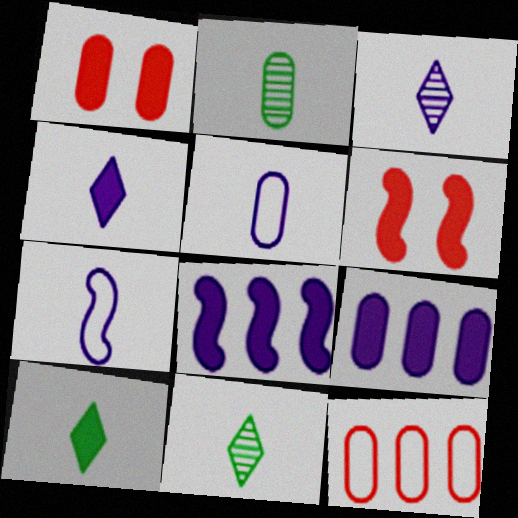[[1, 8, 10], 
[6, 9, 10]]